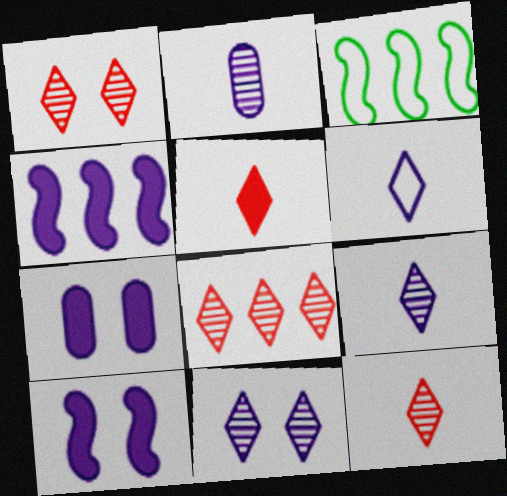[[1, 8, 12], 
[3, 7, 12]]